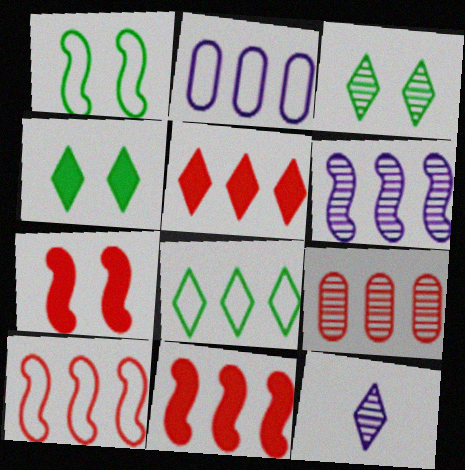[[2, 8, 10], 
[5, 9, 10]]